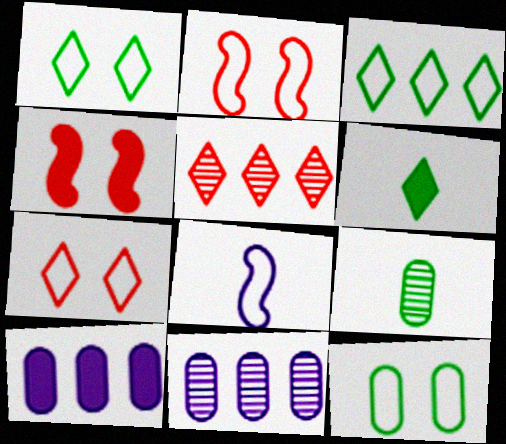[[2, 6, 11], 
[4, 6, 10]]